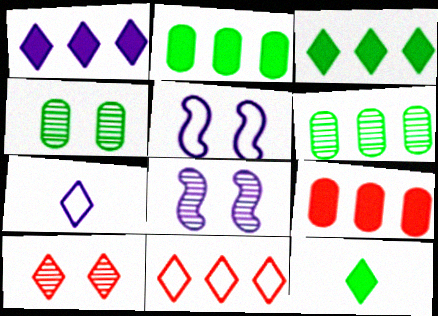[[3, 7, 10], 
[4, 8, 10]]